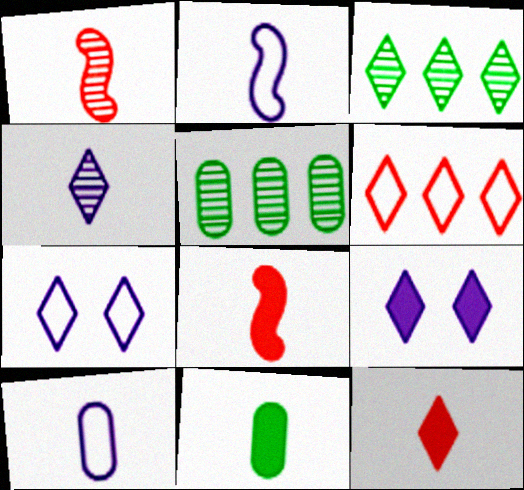[[3, 7, 12], 
[5, 7, 8]]